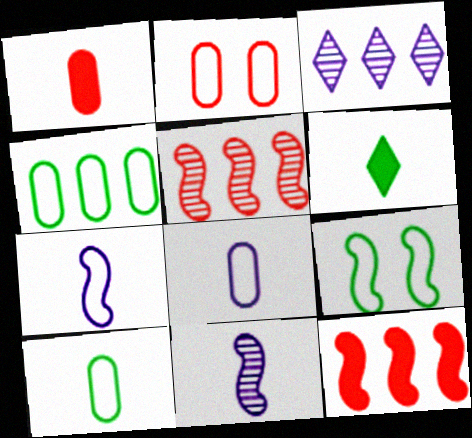[[1, 3, 9], 
[2, 4, 8], 
[3, 4, 12], 
[9, 11, 12]]